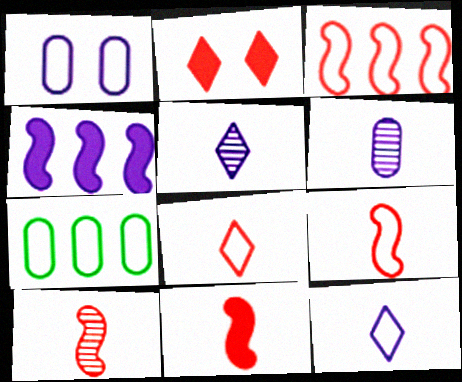[[1, 4, 5], 
[9, 10, 11]]